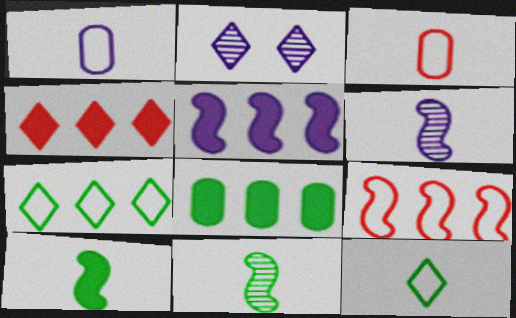[[1, 2, 5], 
[2, 4, 12], 
[4, 5, 8]]